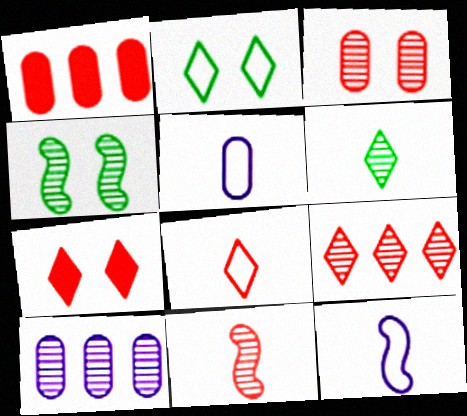[[3, 9, 11], 
[7, 8, 9]]